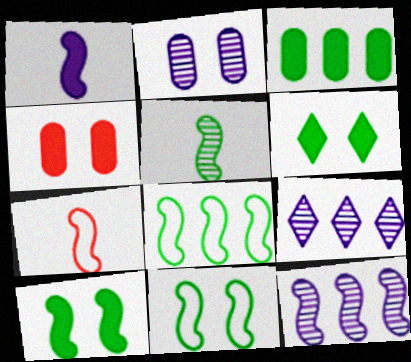[[1, 5, 7], 
[5, 8, 10], 
[7, 10, 12]]